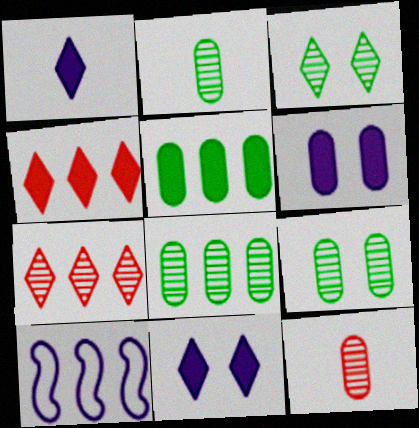[[2, 8, 9], 
[4, 8, 10], 
[5, 7, 10]]